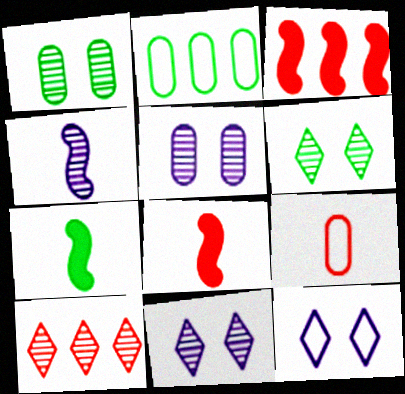[[1, 4, 10], 
[2, 6, 7], 
[2, 8, 11]]